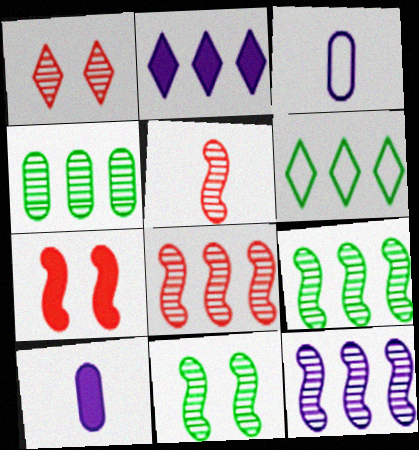[[5, 11, 12], 
[8, 9, 12]]